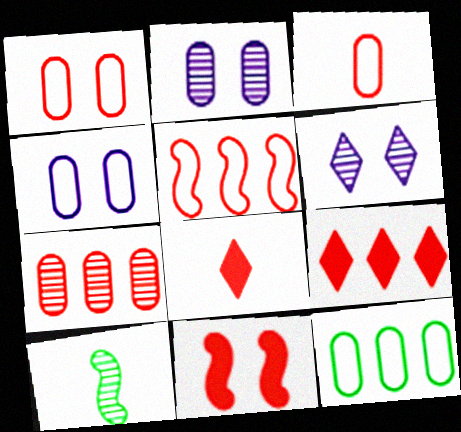[[3, 4, 12], 
[4, 9, 10], 
[5, 7, 9], 
[6, 7, 10]]